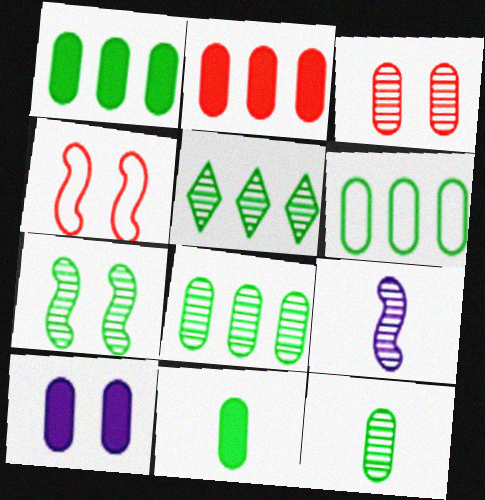[[1, 6, 8], 
[2, 10, 11], 
[3, 5, 9], 
[5, 7, 12]]